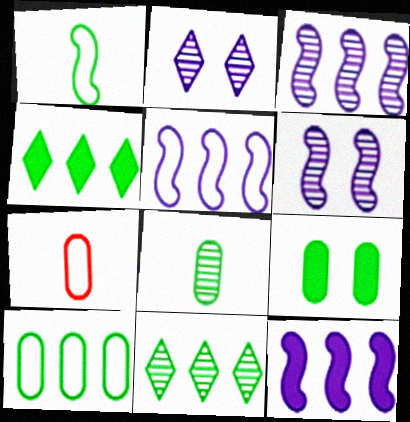[[1, 9, 11], 
[3, 5, 12], 
[4, 6, 7], 
[8, 9, 10]]